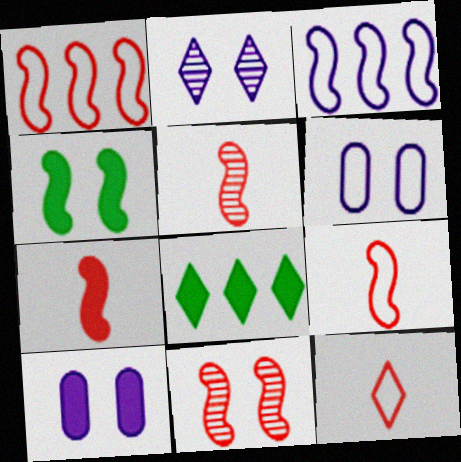[[1, 7, 11], 
[2, 8, 12], 
[3, 4, 5], 
[5, 6, 8], 
[5, 7, 9], 
[7, 8, 10]]